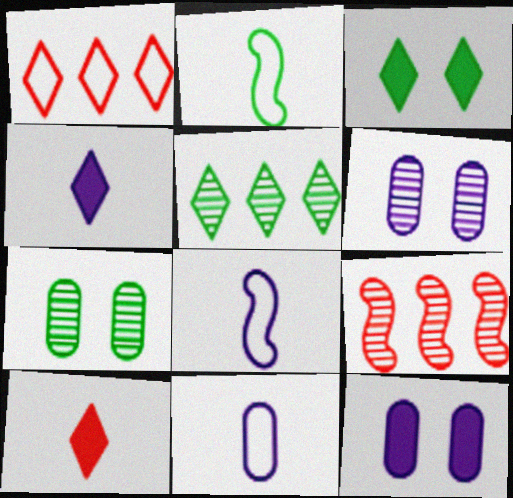[[3, 9, 11]]